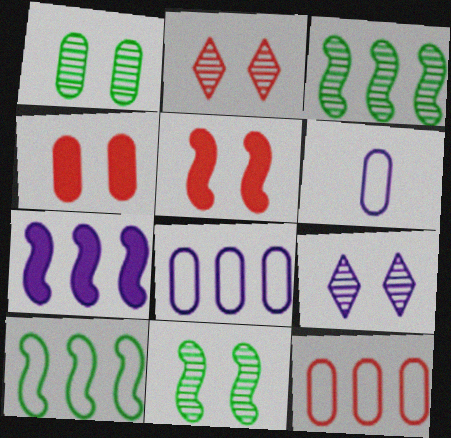[[6, 7, 9]]